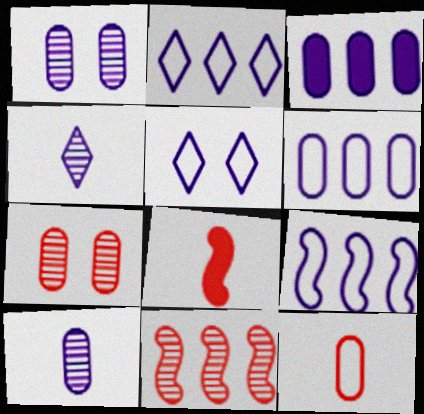[[2, 6, 9]]